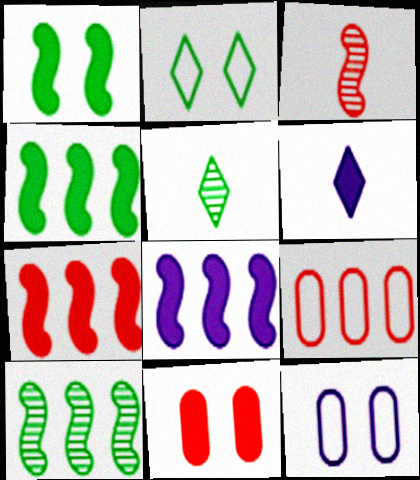[[4, 6, 11], 
[4, 7, 8], 
[5, 7, 12]]